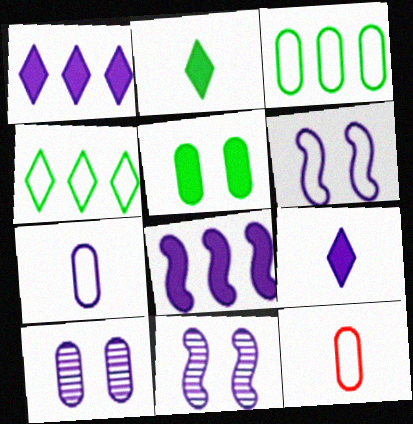[[1, 7, 11], 
[4, 6, 12]]